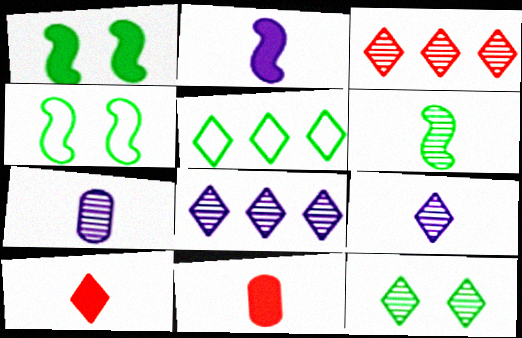[[3, 9, 12], 
[4, 8, 11]]